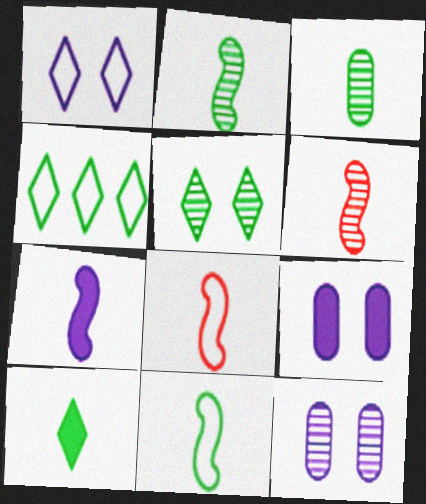[[2, 7, 8], 
[3, 10, 11], 
[4, 5, 10], 
[4, 6, 9], 
[6, 7, 11]]